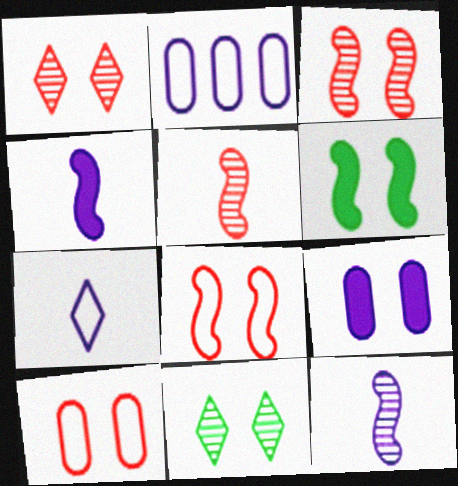[[8, 9, 11]]